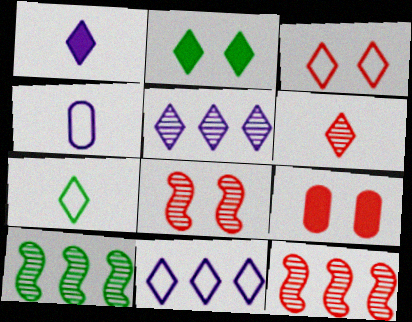[[1, 6, 7], 
[2, 4, 12], 
[2, 6, 11], 
[3, 7, 11], 
[3, 8, 9]]